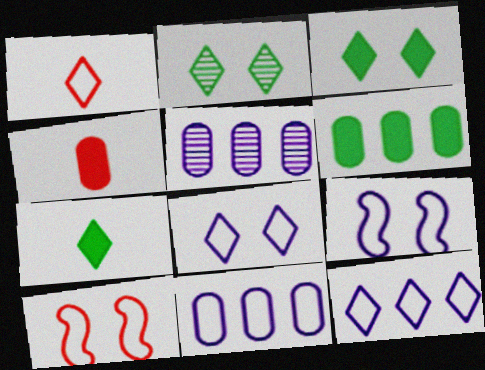[[5, 7, 10]]